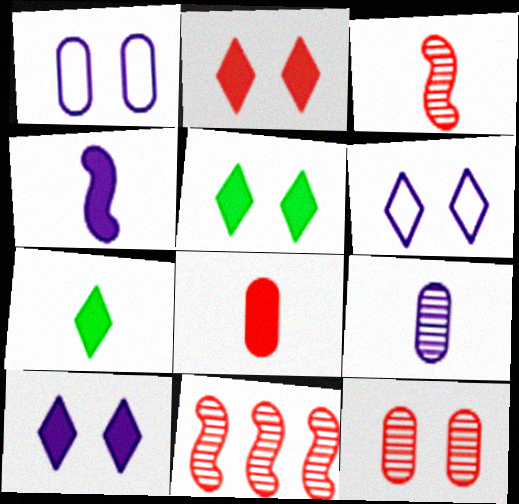[[1, 7, 11], 
[2, 5, 10], 
[4, 7, 8]]